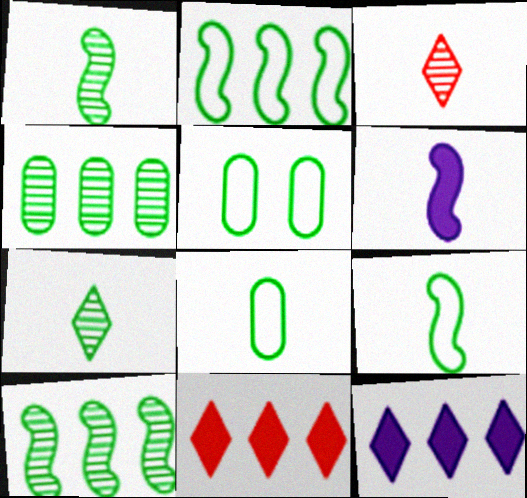[[3, 6, 8]]